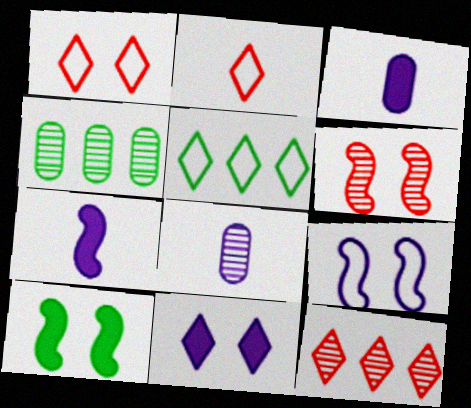[[1, 4, 7], 
[3, 5, 6], 
[6, 9, 10]]